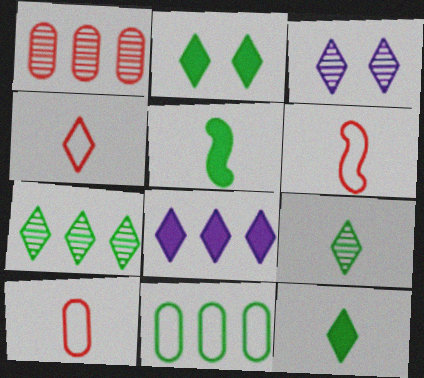[[4, 6, 10]]